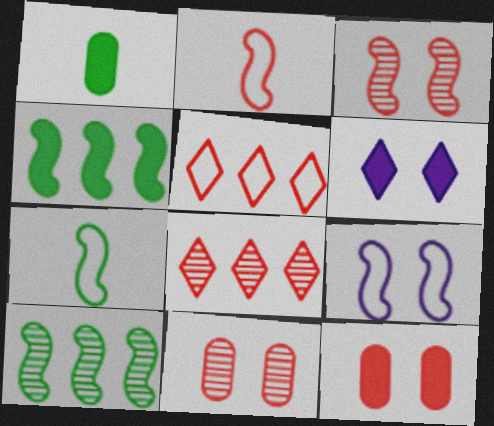[[1, 8, 9], 
[2, 8, 12]]